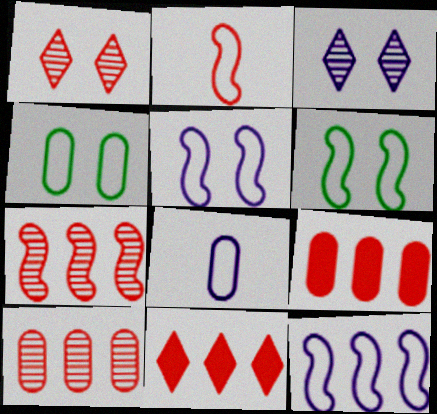[[1, 2, 9], 
[2, 6, 12]]